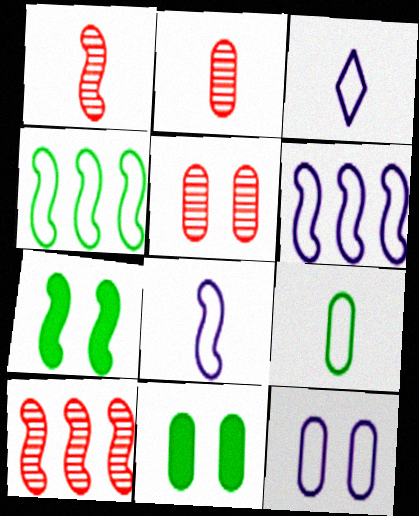[[1, 6, 7], 
[3, 6, 12], 
[3, 10, 11], 
[5, 11, 12], 
[7, 8, 10]]